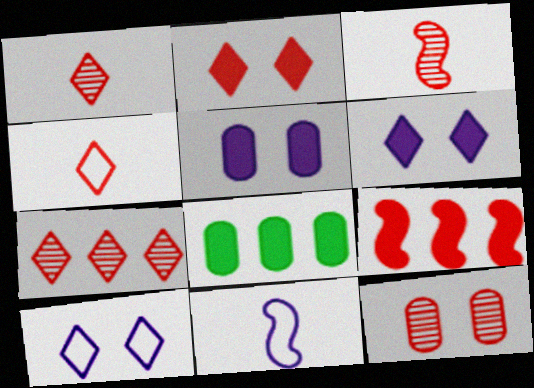[[2, 4, 7], 
[3, 7, 12], 
[3, 8, 10], 
[4, 9, 12]]